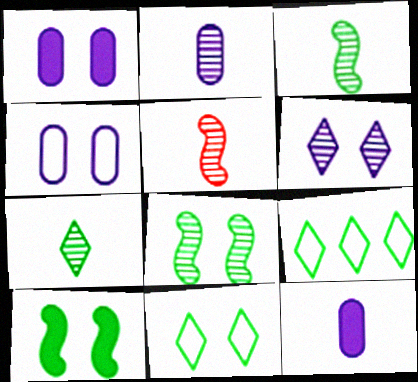[[1, 5, 9], 
[2, 5, 7]]